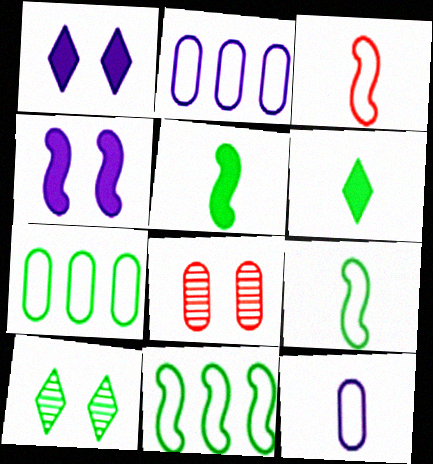[[5, 7, 10]]